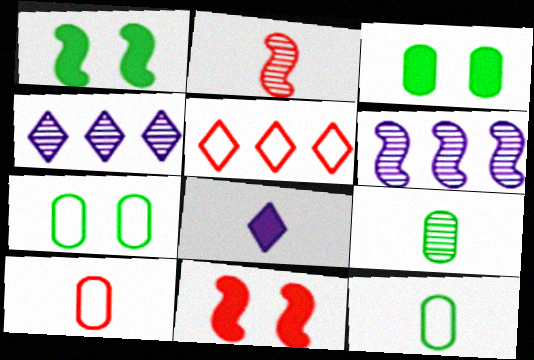[[1, 4, 10], 
[2, 8, 12], 
[4, 11, 12]]